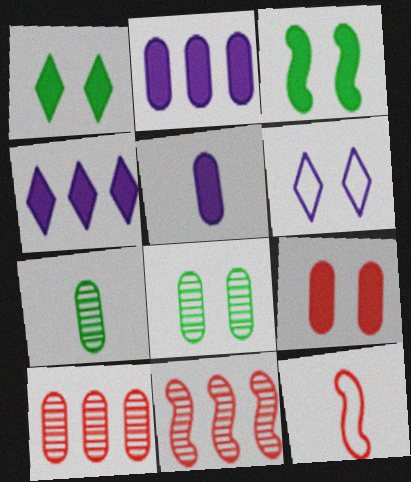[[4, 8, 12]]